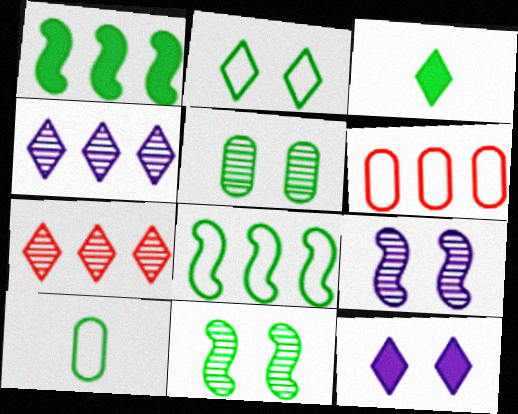[[1, 4, 6], 
[2, 8, 10], 
[3, 5, 8], 
[3, 6, 9]]